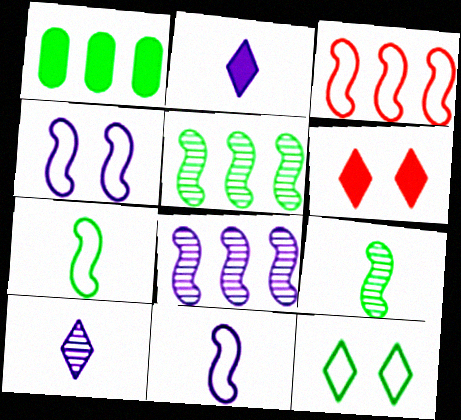[[1, 9, 12], 
[3, 4, 7]]